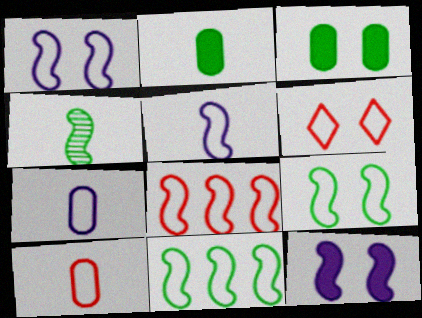[[4, 8, 12], 
[5, 8, 9], 
[6, 7, 11], 
[6, 8, 10]]